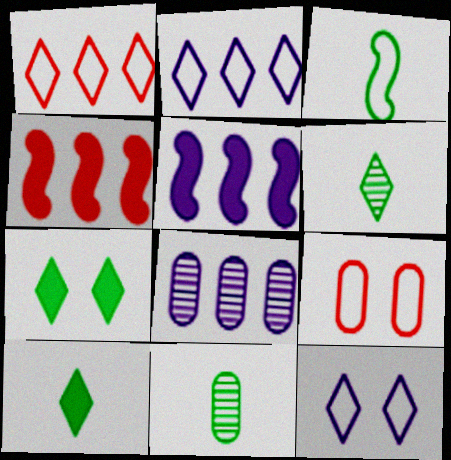[[2, 3, 9], 
[2, 5, 8], 
[3, 10, 11], 
[4, 11, 12], 
[5, 6, 9]]